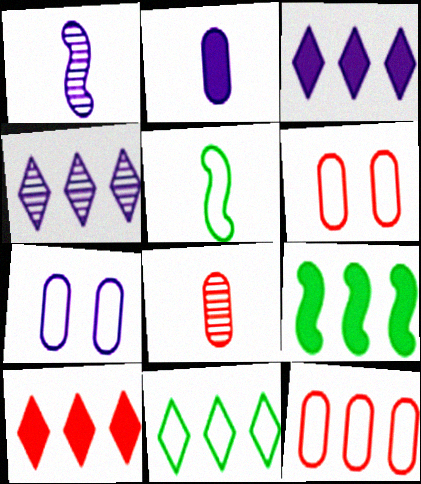[[1, 3, 7], 
[4, 9, 12], 
[4, 10, 11]]